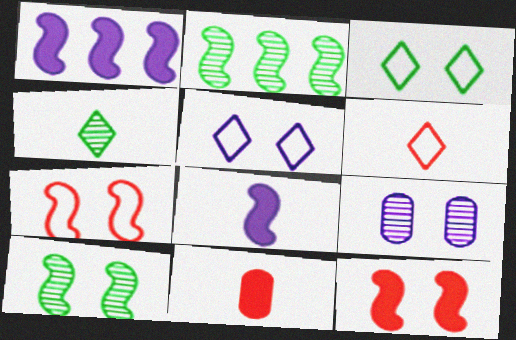[[2, 5, 11], 
[2, 7, 8], 
[3, 9, 12]]